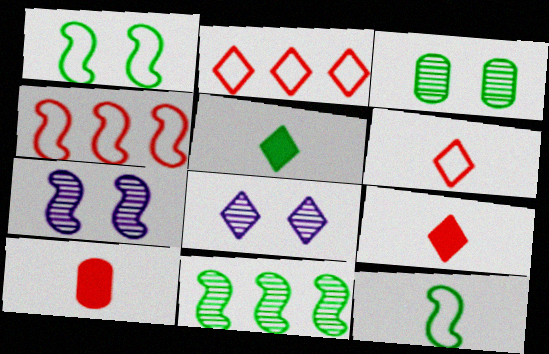[[2, 5, 8]]